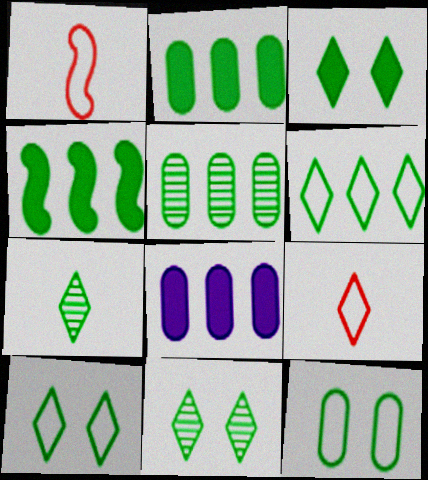[[1, 8, 11], 
[3, 6, 7], 
[3, 10, 11], 
[4, 5, 6], 
[4, 7, 12]]